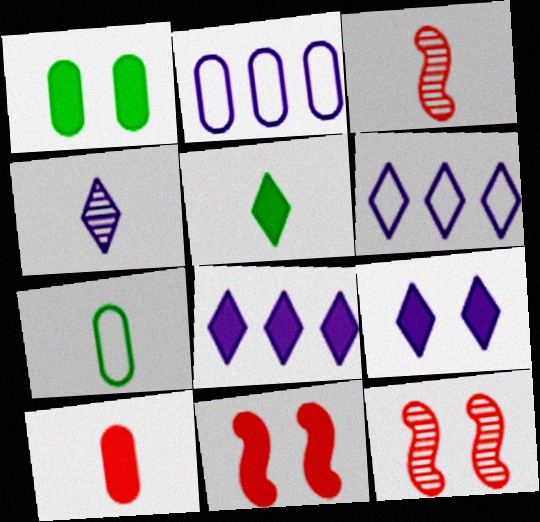[[1, 3, 6], 
[1, 9, 11], 
[2, 5, 12], 
[4, 6, 9], 
[7, 8, 12]]